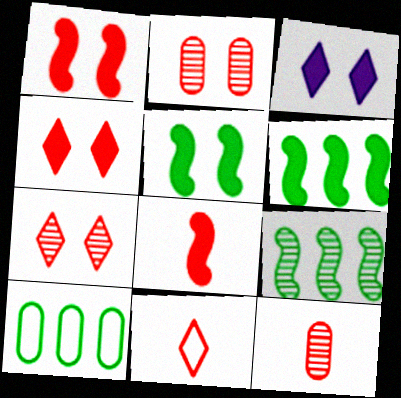[[8, 11, 12]]